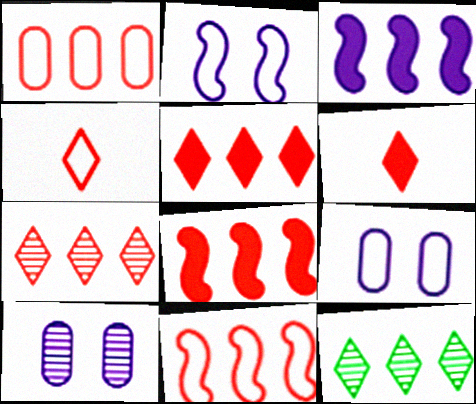[[1, 3, 12], 
[1, 7, 8]]